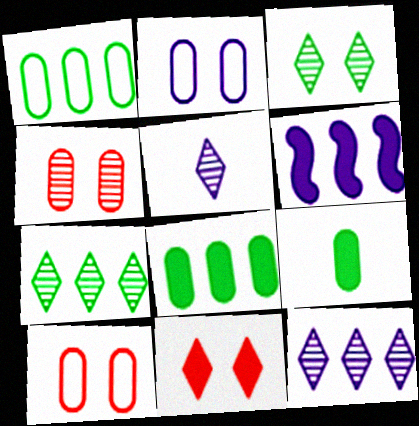[[2, 5, 6], 
[6, 9, 11]]